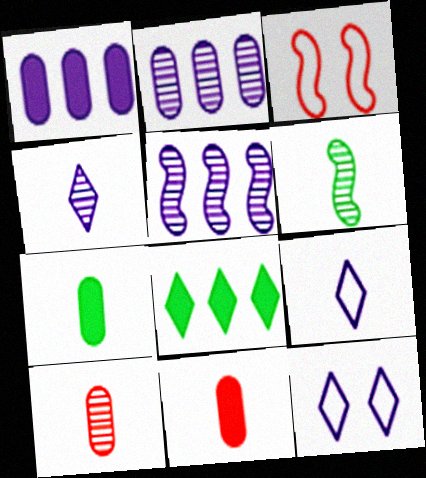[[4, 6, 10], 
[6, 9, 11]]